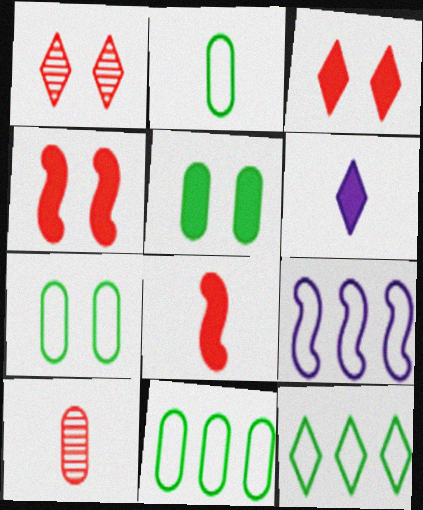[[1, 6, 12], 
[2, 7, 11]]